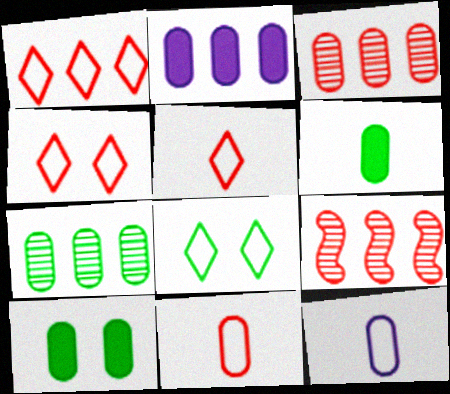[[1, 4, 5], 
[3, 10, 12]]